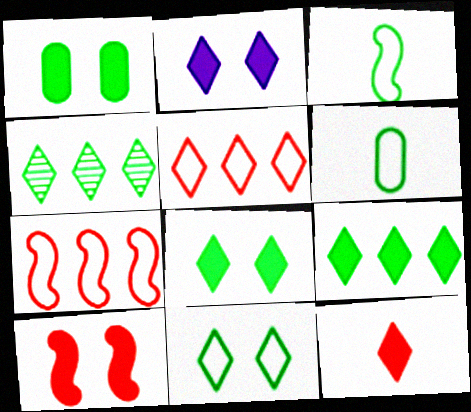[[1, 2, 10], 
[1, 3, 4], 
[2, 9, 12]]